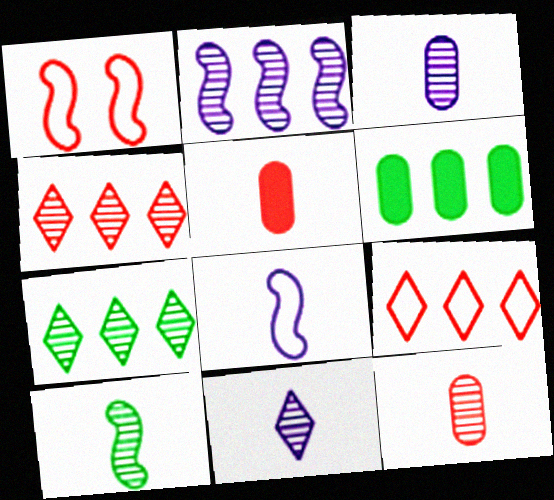[[1, 4, 5], 
[1, 6, 11], 
[2, 6, 9], 
[10, 11, 12]]